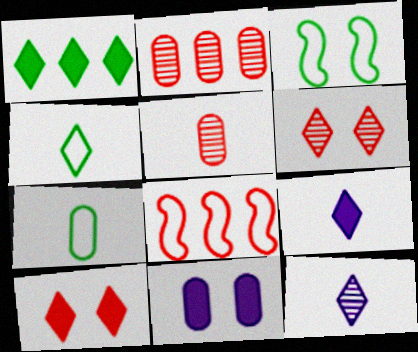[[1, 9, 10], 
[2, 3, 9], 
[2, 7, 11], 
[3, 6, 11], 
[5, 8, 10]]